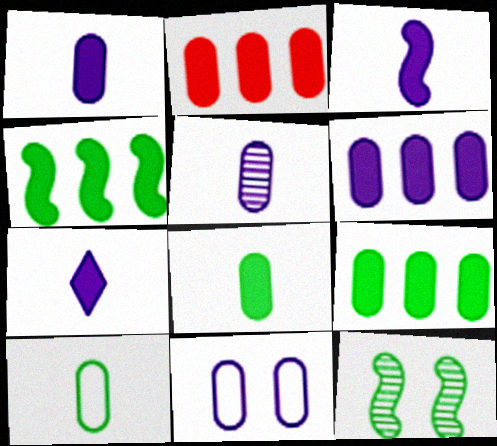[[1, 3, 7], 
[2, 6, 9], 
[5, 6, 11]]